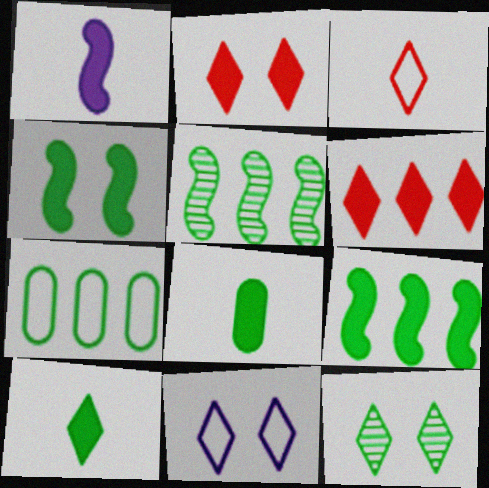[[2, 11, 12]]